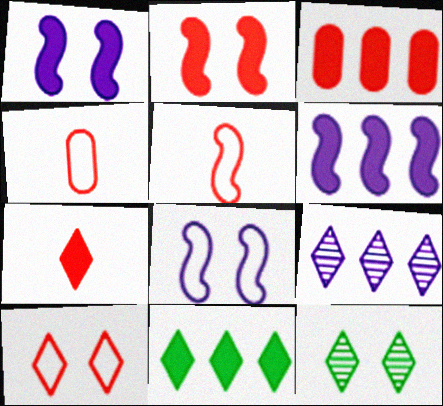[[2, 3, 7], 
[3, 6, 11], 
[4, 6, 12]]